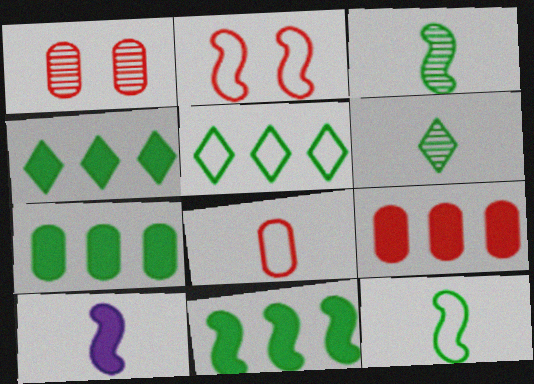[[1, 5, 10], 
[1, 8, 9], 
[4, 7, 11], 
[6, 8, 10]]